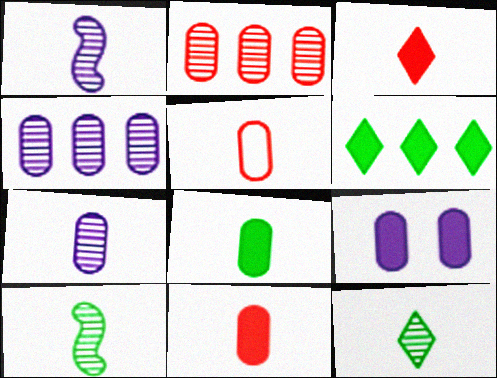[[5, 7, 8]]